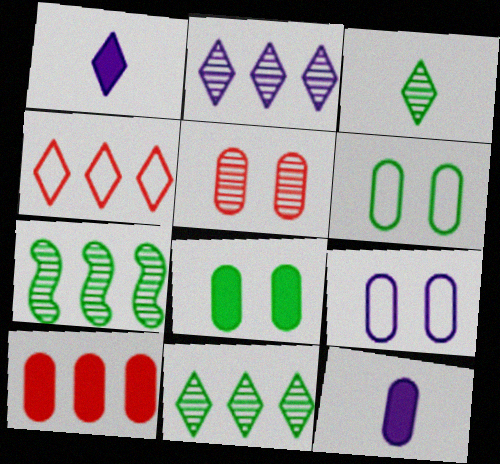[[5, 8, 9], 
[8, 10, 12]]